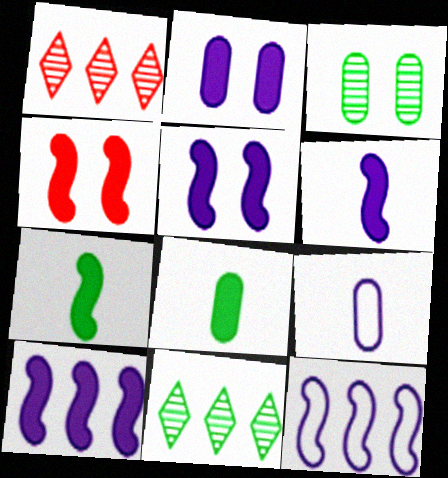[[4, 7, 10], 
[4, 9, 11], 
[5, 6, 10]]